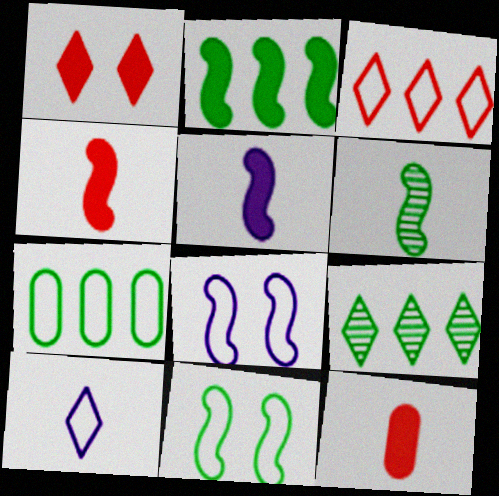[[1, 9, 10], 
[2, 6, 11], 
[2, 7, 9], 
[6, 10, 12], 
[8, 9, 12]]